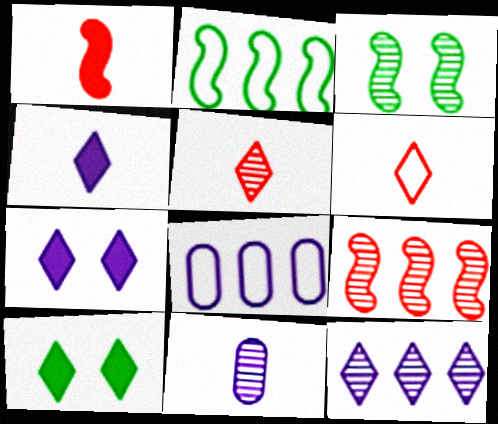[[6, 10, 12]]